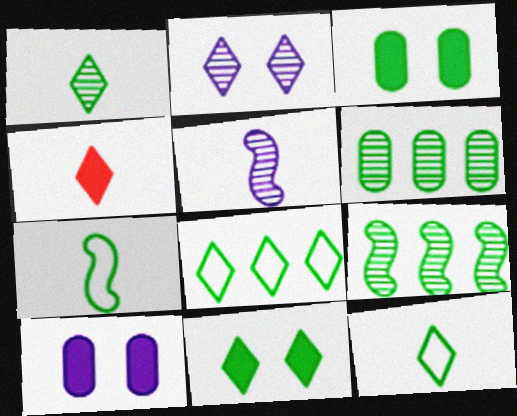[[1, 8, 11], 
[2, 4, 8], 
[3, 9, 12], 
[6, 7, 11]]